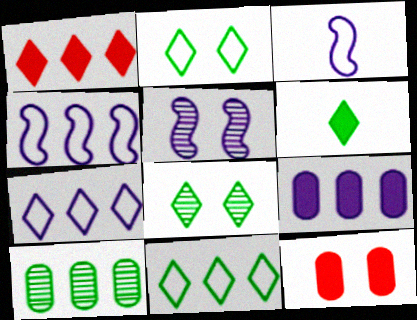[[1, 4, 10], 
[2, 5, 12], 
[6, 8, 11]]